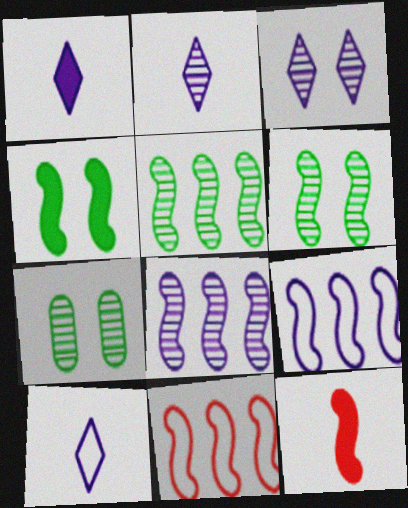[[1, 2, 10], 
[1, 7, 11], 
[6, 9, 12]]